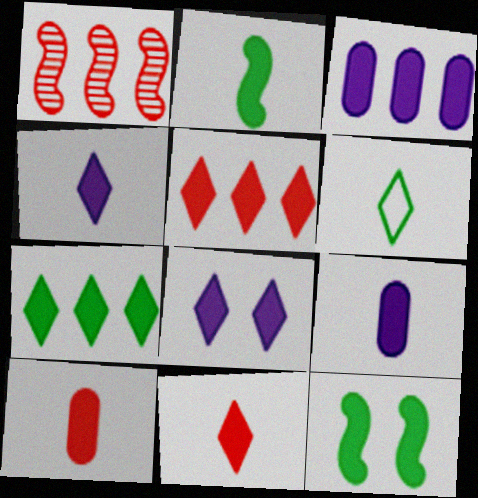[[2, 4, 10], 
[2, 9, 11], 
[3, 11, 12], 
[5, 9, 12], 
[7, 8, 11]]